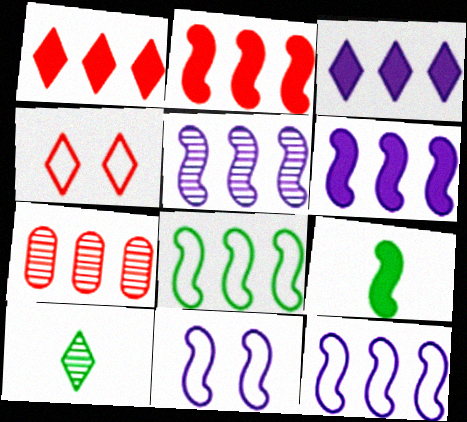[[2, 5, 8], 
[3, 4, 10], 
[3, 7, 8], 
[5, 6, 12]]